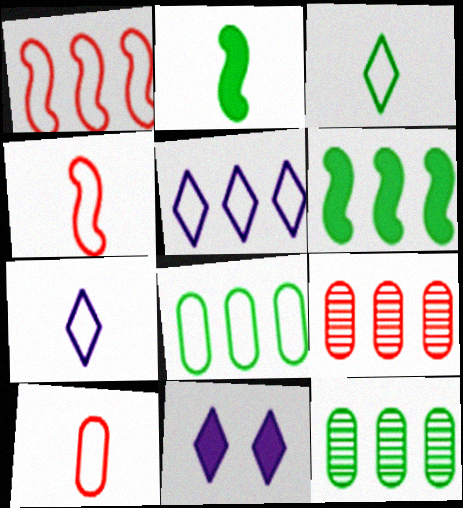[[1, 5, 8], 
[4, 11, 12], 
[5, 6, 9]]